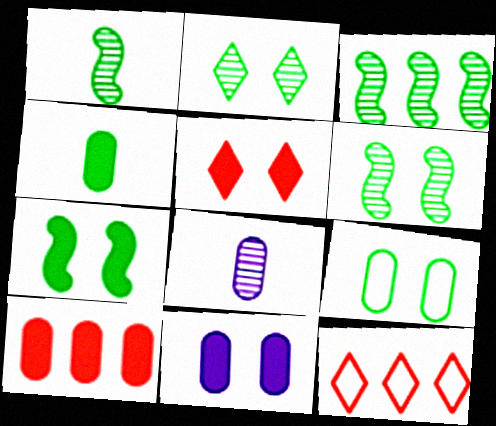[[1, 3, 6], 
[1, 11, 12], 
[2, 7, 9], 
[4, 10, 11], 
[5, 7, 11], 
[7, 8, 12], 
[8, 9, 10]]